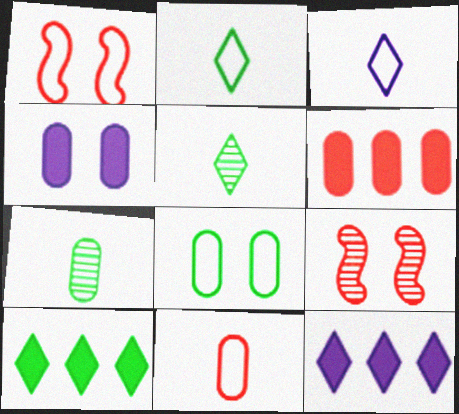[[1, 7, 12]]